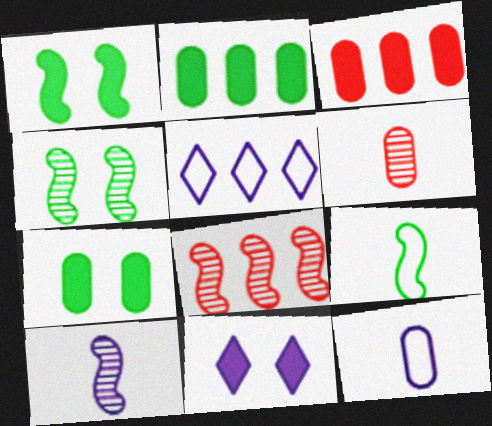[[1, 5, 6], 
[2, 5, 8], 
[4, 8, 10]]